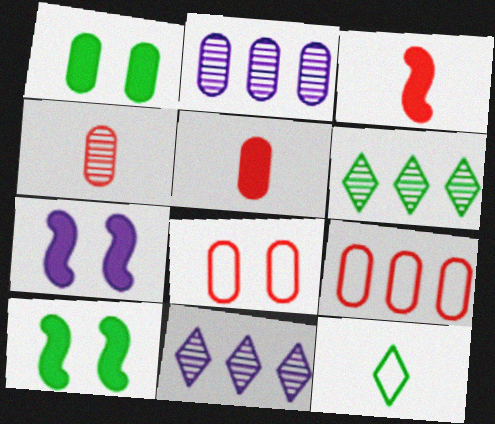[]